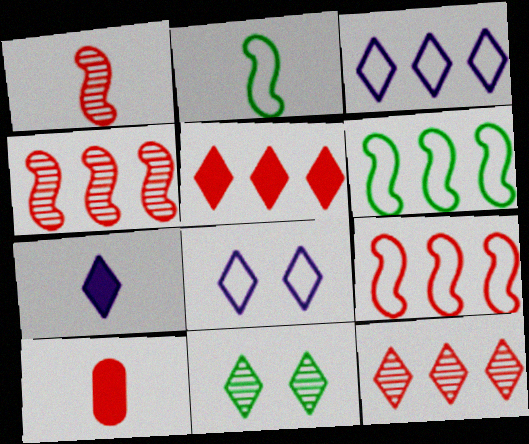[]